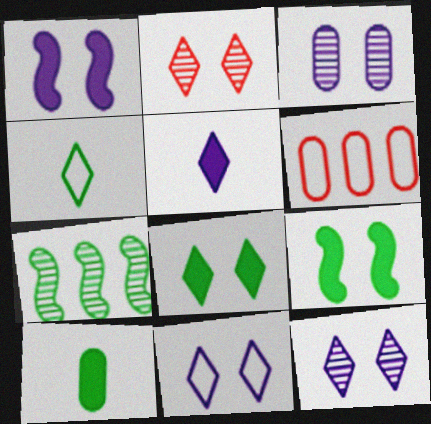[[1, 3, 11], 
[2, 8, 11], 
[3, 6, 10]]